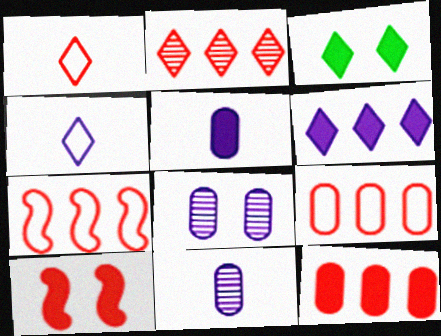[[2, 3, 4], 
[2, 7, 12], 
[3, 7, 11]]